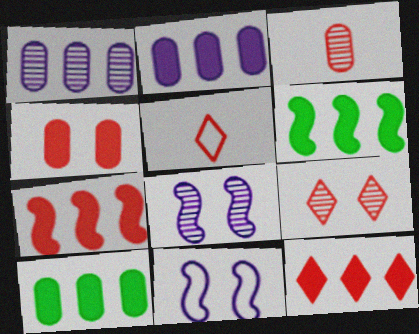[[2, 6, 12], 
[5, 8, 10], 
[5, 9, 12]]